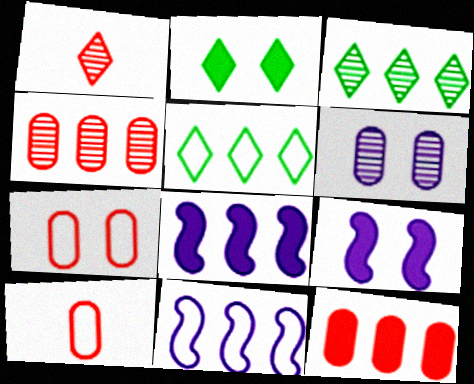[[3, 9, 10], 
[3, 11, 12], 
[4, 5, 8]]